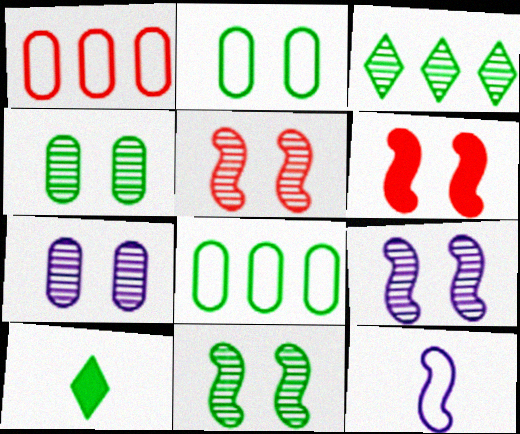[[1, 9, 10], 
[5, 9, 11], 
[8, 10, 11]]